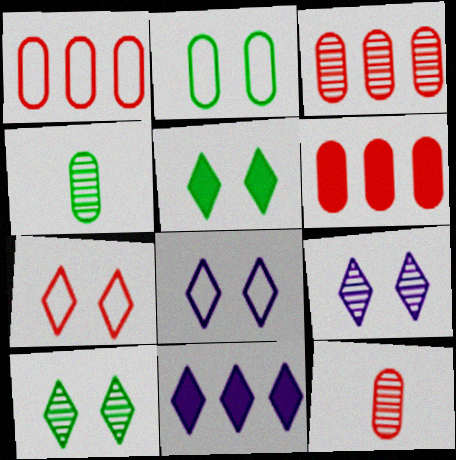[[1, 3, 6], 
[5, 7, 9]]